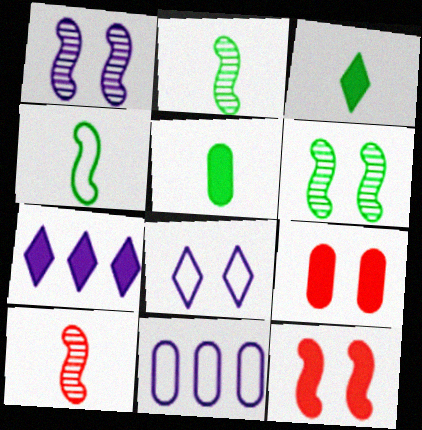[[5, 7, 12], 
[6, 8, 9]]